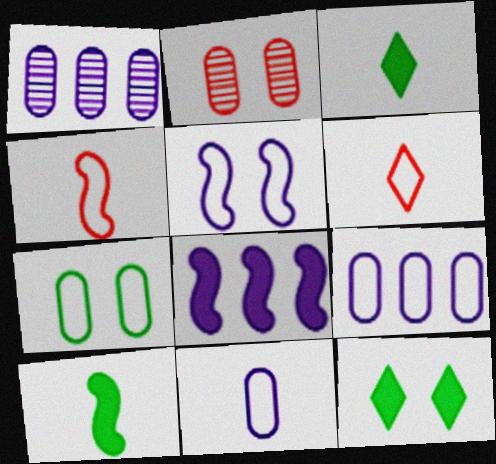[[1, 4, 12], 
[2, 5, 12]]